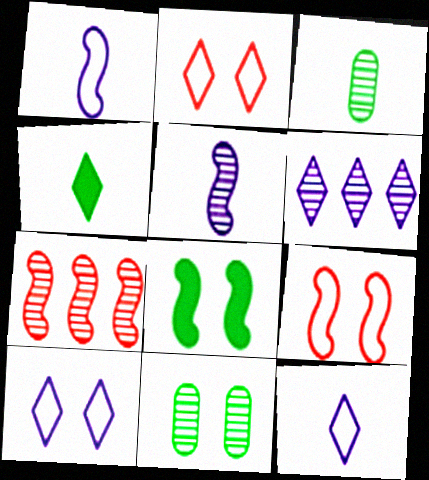[[1, 7, 8], 
[2, 4, 6]]